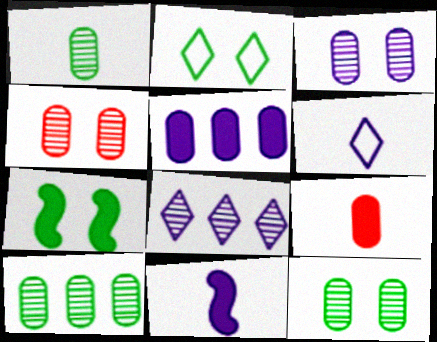[[1, 10, 12], 
[2, 7, 12], 
[3, 4, 12]]